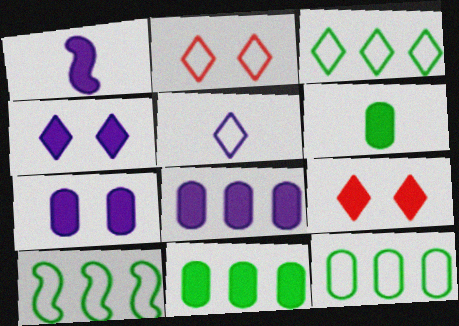[[1, 4, 8], 
[1, 9, 11], 
[2, 3, 5], 
[3, 10, 12]]